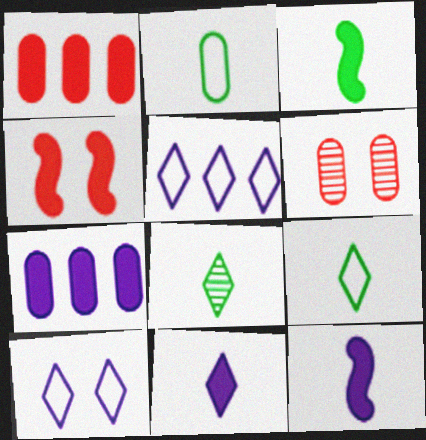[[2, 3, 8], 
[2, 6, 7], 
[3, 5, 6]]